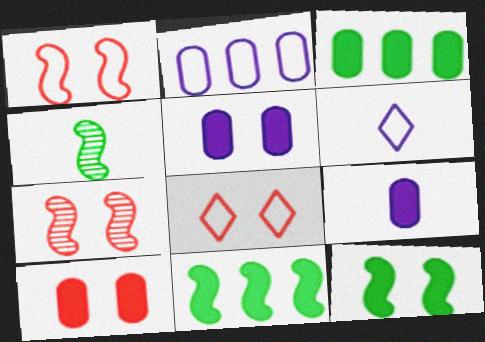[[3, 6, 7], 
[3, 9, 10], 
[7, 8, 10]]